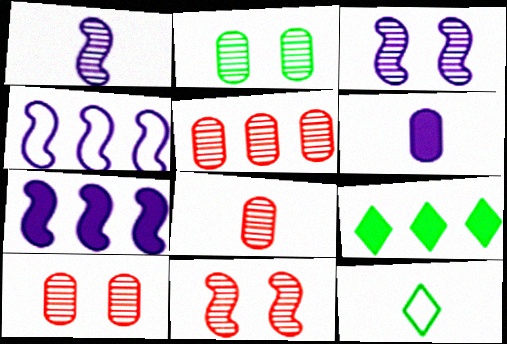[[4, 5, 9], 
[5, 8, 10], 
[7, 10, 12]]